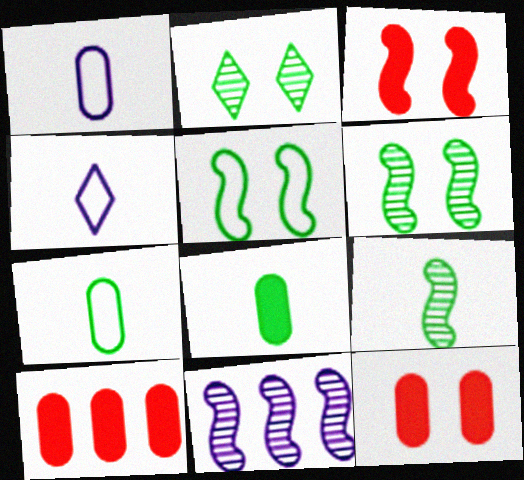[[4, 6, 10]]